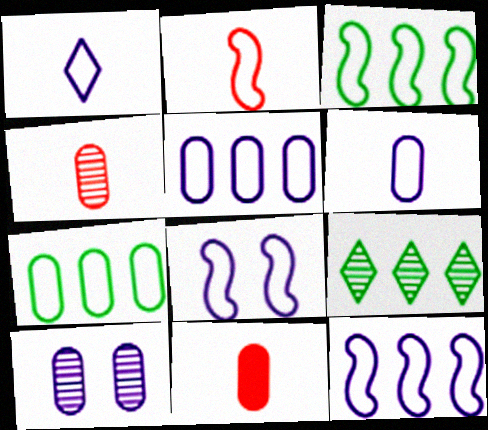[[1, 5, 8], 
[2, 3, 8], 
[7, 10, 11], 
[8, 9, 11]]